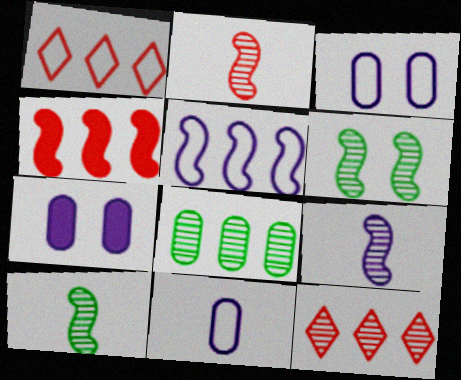[[1, 7, 10], 
[2, 9, 10]]